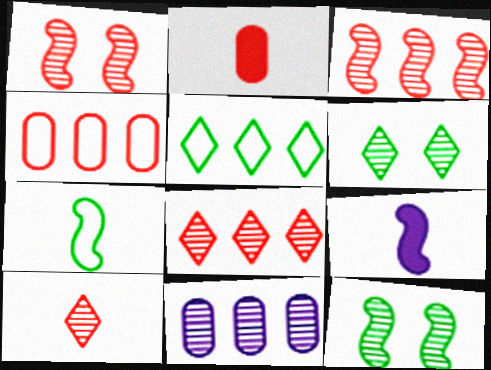[[4, 6, 9], 
[10, 11, 12]]